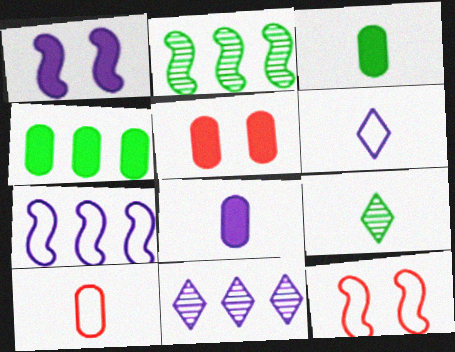[[2, 5, 6], 
[3, 11, 12], 
[4, 5, 8], 
[5, 7, 9]]